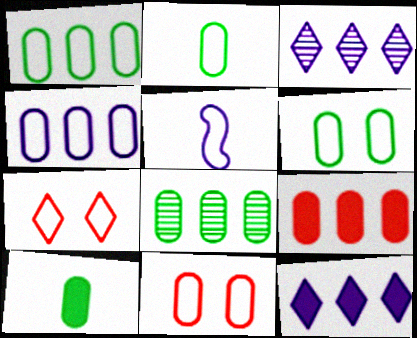[[1, 2, 6], 
[1, 5, 7], 
[2, 4, 11], 
[4, 8, 9], 
[6, 8, 10]]